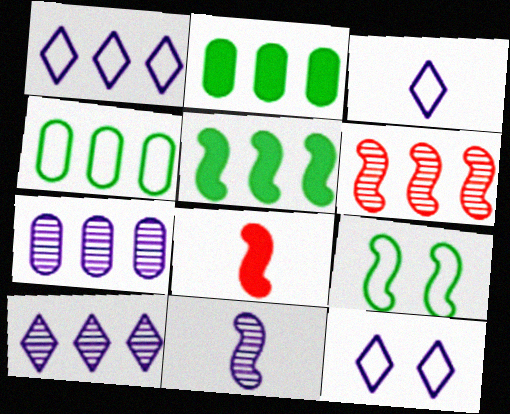[[1, 2, 6], 
[1, 3, 12]]